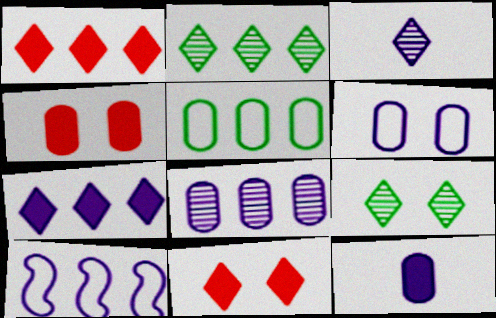[[6, 8, 12], 
[7, 8, 10]]